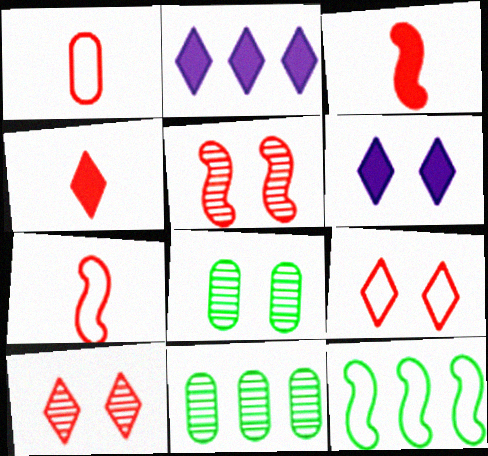[[2, 7, 8], 
[6, 7, 11]]